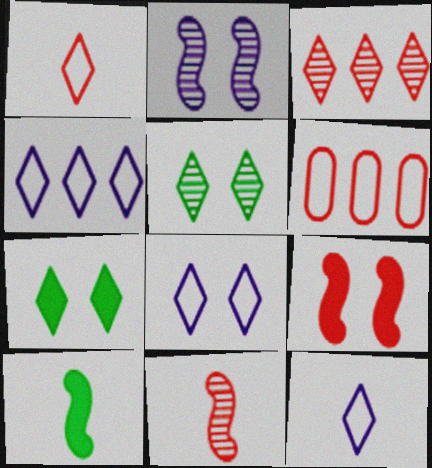[[3, 7, 12], 
[4, 8, 12]]